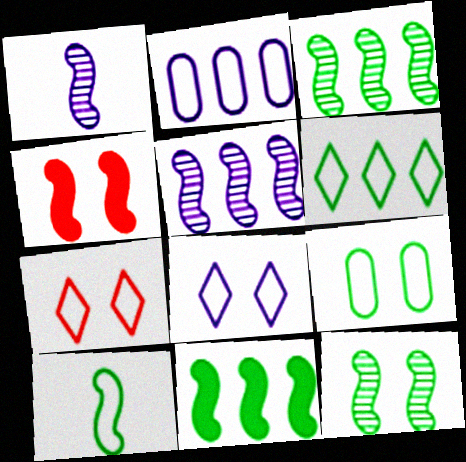[[2, 7, 10], 
[4, 5, 10], 
[6, 9, 10], 
[10, 11, 12]]